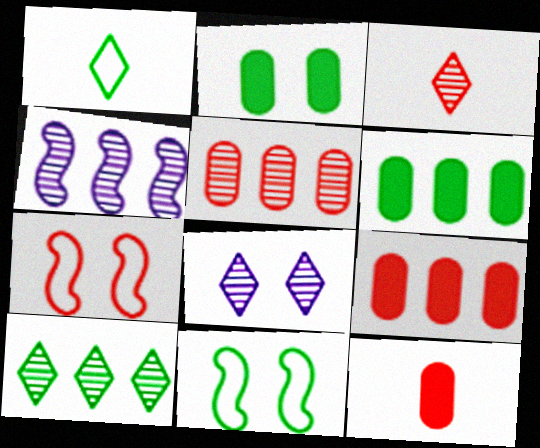[[2, 7, 8], 
[3, 7, 9], 
[3, 8, 10], 
[4, 5, 10]]